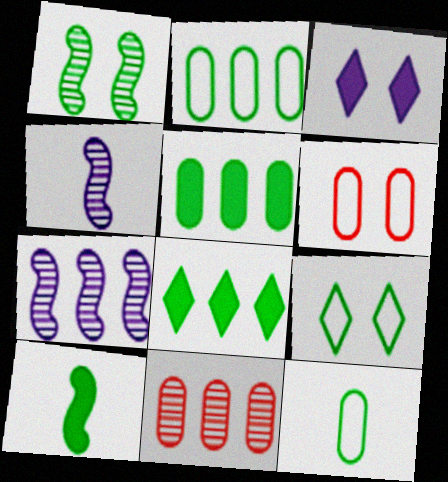[[1, 3, 6], 
[1, 8, 12], 
[4, 6, 8]]